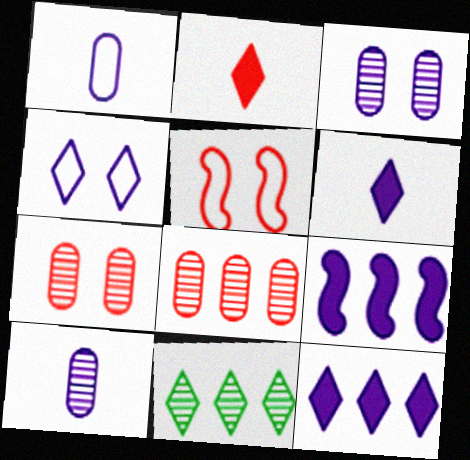[[2, 4, 11], 
[2, 5, 8], 
[4, 9, 10]]